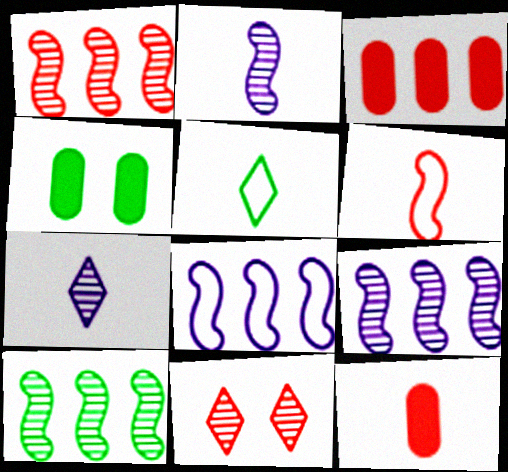[[1, 9, 10], 
[2, 5, 12], 
[3, 6, 11], 
[4, 5, 10]]